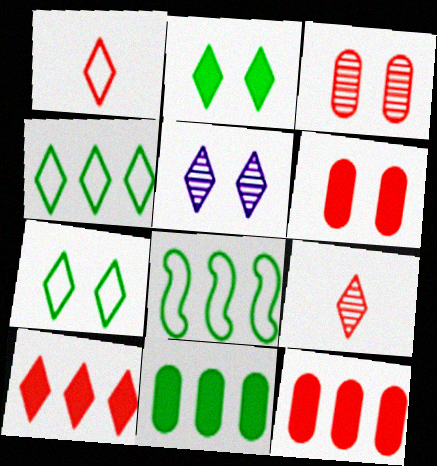[]